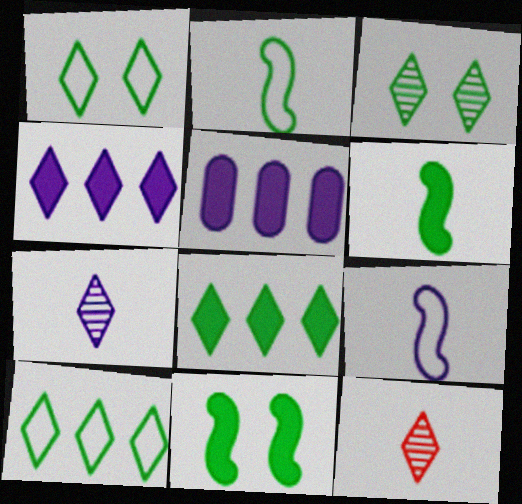[[1, 4, 12]]